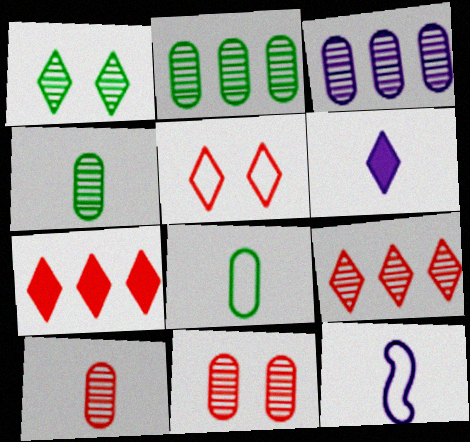[[3, 4, 11]]